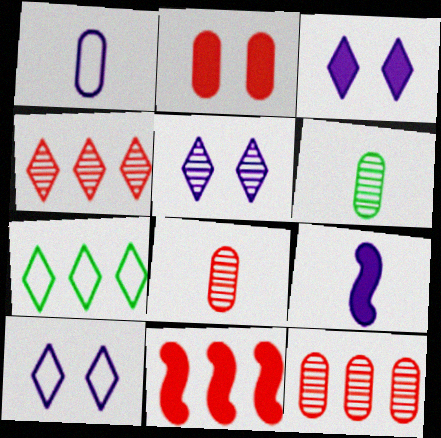[[3, 5, 10], 
[6, 10, 11]]